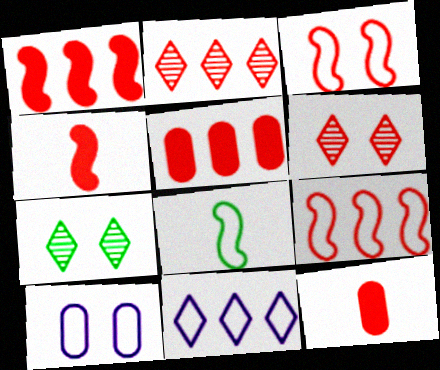[[2, 3, 12], 
[2, 5, 9], 
[6, 9, 12]]